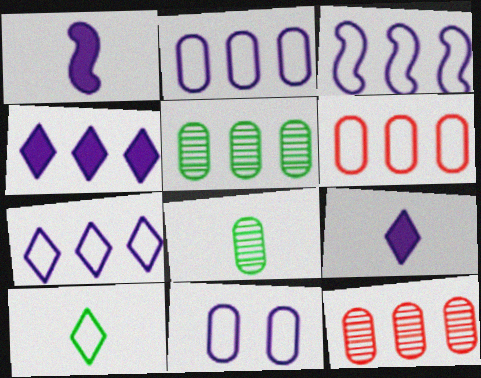[[2, 3, 7]]